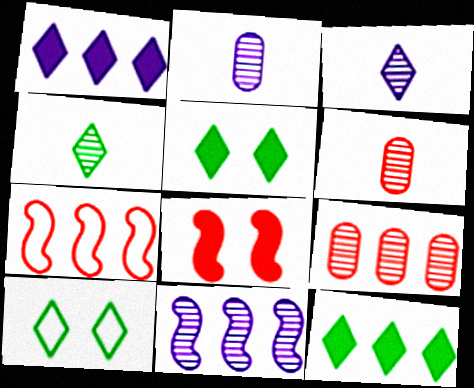[[2, 5, 7], 
[4, 10, 12]]